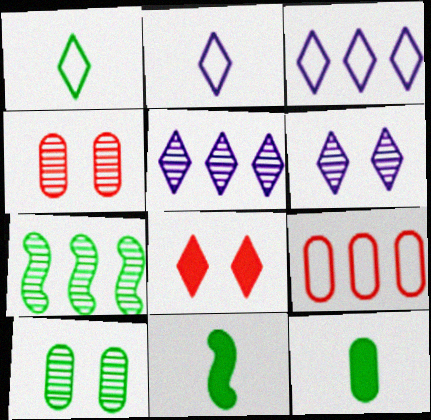[[1, 5, 8], 
[3, 4, 11], 
[6, 9, 11]]